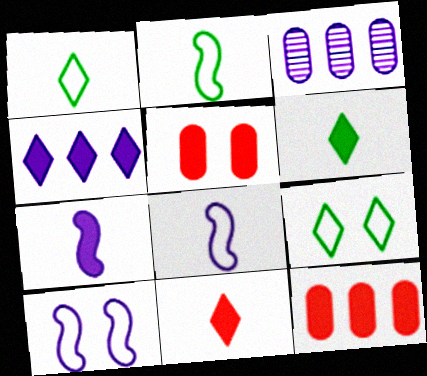[]